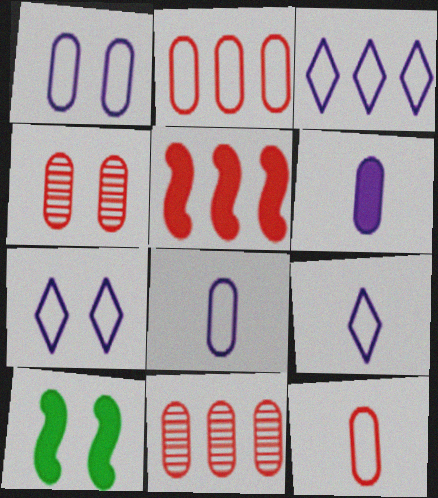[[3, 7, 9], 
[4, 7, 10], 
[9, 10, 11]]